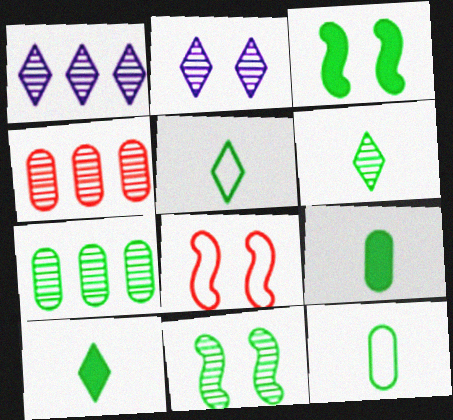[[1, 8, 9], 
[3, 5, 7], 
[5, 6, 10], 
[6, 7, 11]]